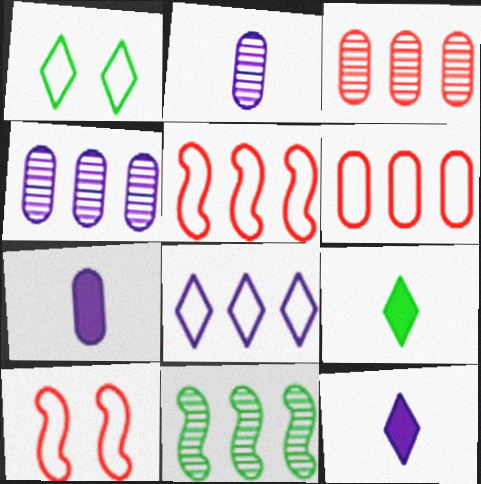[[4, 9, 10]]